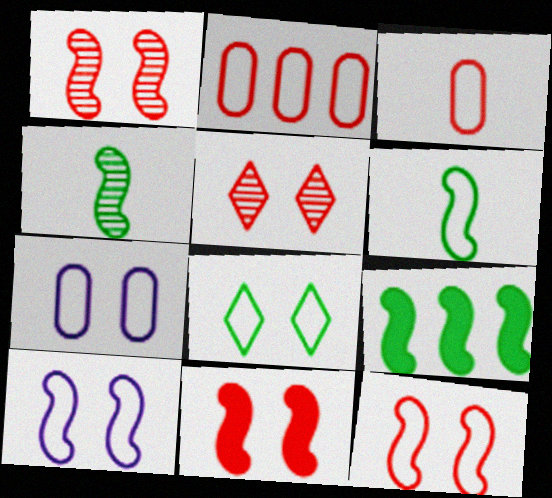[[1, 11, 12], 
[7, 8, 12]]